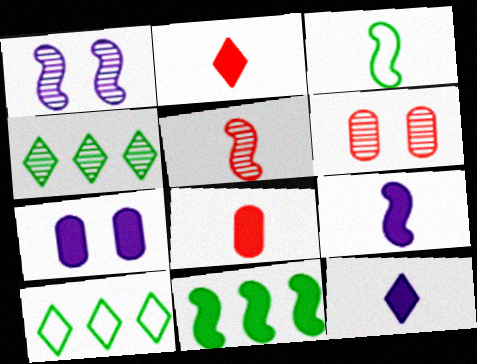[[1, 8, 10], 
[2, 7, 11], 
[3, 5, 9], 
[5, 7, 10], 
[6, 9, 10]]